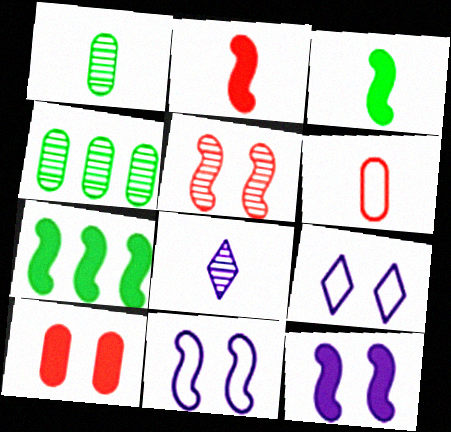[[2, 4, 9], 
[2, 7, 12], 
[3, 6, 8], 
[4, 5, 8]]